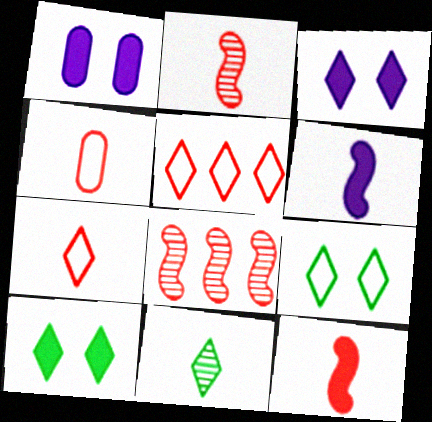[[3, 5, 11], 
[4, 6, 11]]